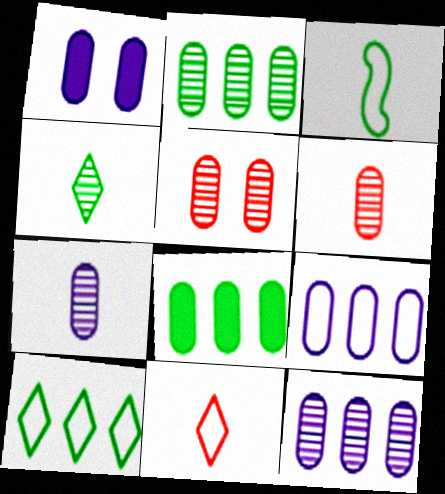[[1, 7, 9], 
[2, 5, 7]]